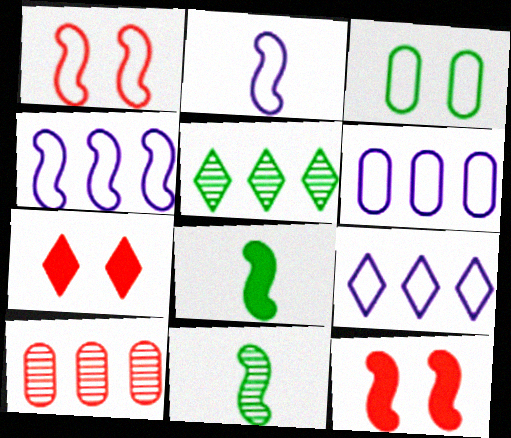[[3, 5, 8], 
[4, 6, 9], 
[4, 11, 12], 
[6, 7, 11]]